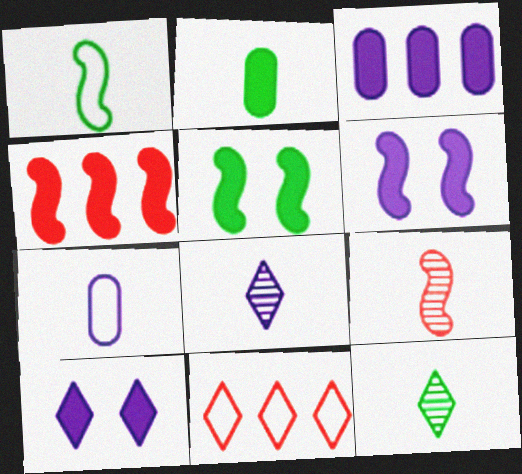[[1, 2, 12], 
[2, 4, 10], 
[10, 11, 12]]